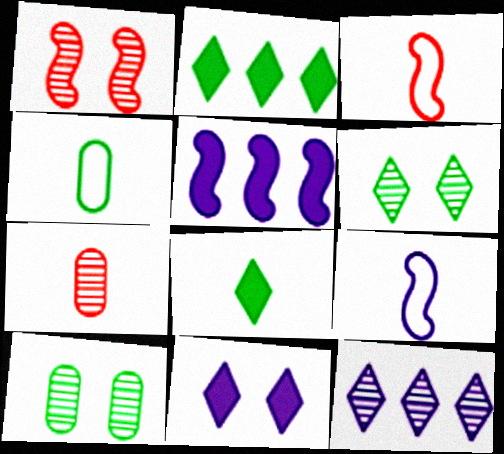[[7, 8, 9]]